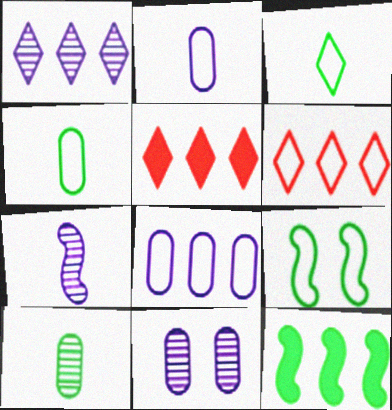[[1, 7, 11], 
[2, 6, 9]]